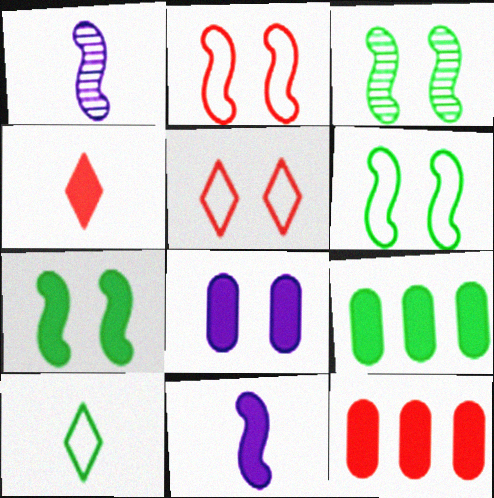[[1, 5, 9], 
[3, 5, 8], 
[3, 6, 7], 
[3, 9, 10]]